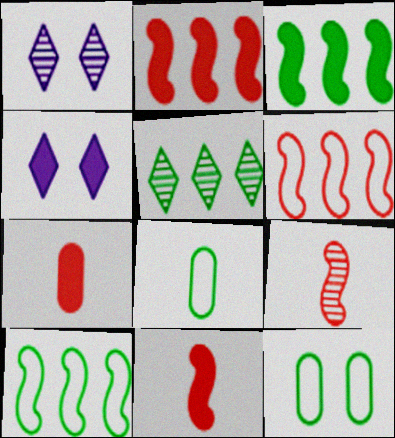[[1, 2, 8], 
[1, 7, 10], 
[3, 4, 7]]